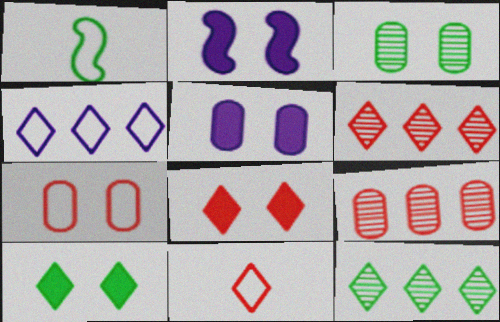[[1, 4, 7], 
[1, 5, 6], 
[3, 5, 7], 
[6, 8, 11]]